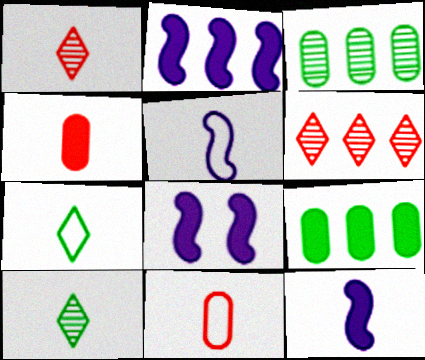[[2, 8, 12], 
[4, 5, 10], 
[5, 7, 11], 
[10, 11, 12]]